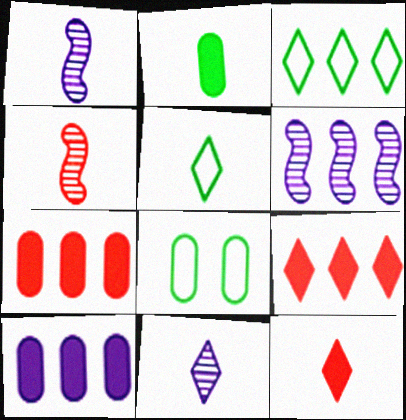[[1, 8, 9], 
[3, 6, 7], 
[5, 11, 12], 
[6, 8, 12]]